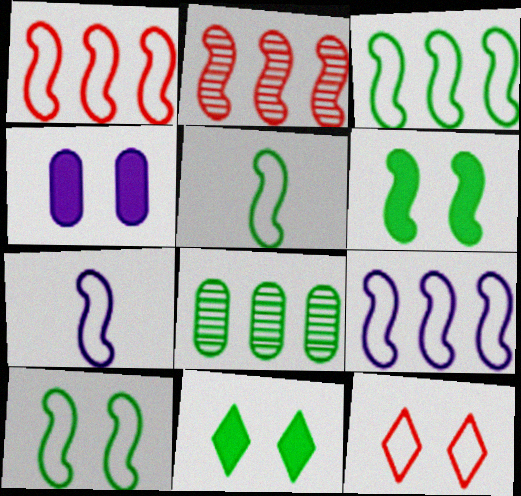[[1, 3, 9], 
[1, 7, 10], 
[2, 6, 7], 
[3, 5, 10], 
[5, 8, 11]]